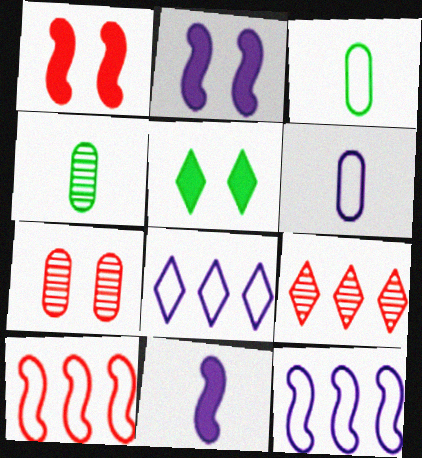[[1, 4, 8], 
[2, 3, 9]]